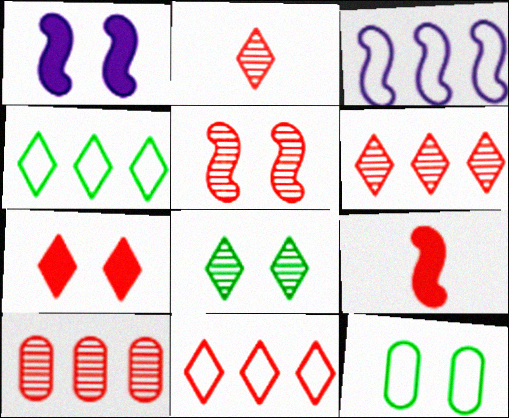[[2, 5, 10], 
[2, 7, 11]]